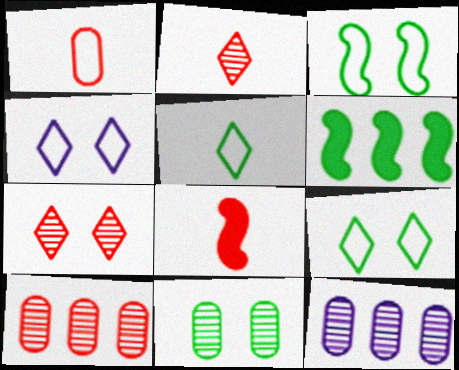[[1, 2, 8], 
[5, 6, 11], 
[8, 9, 12]]